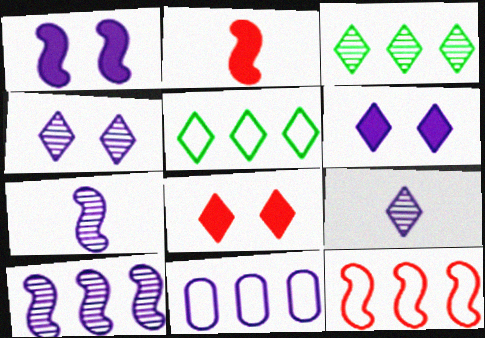[[1, 9, 11], 
[5, 8, 9], 
[5, 11, 12], 
[6, 7, 11]]